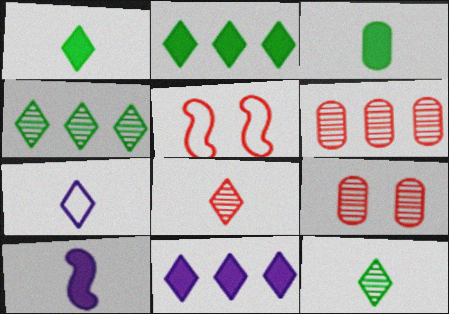[[1, 7, 8]]